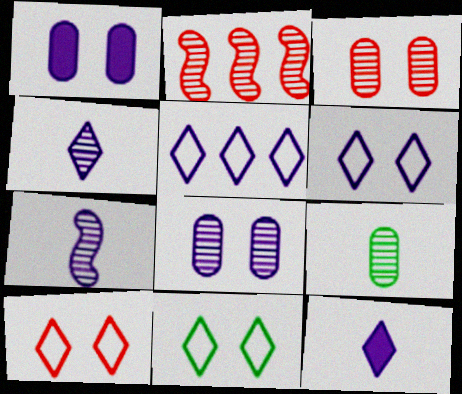[[1, 5, 7], 
[6, 10, 11]]